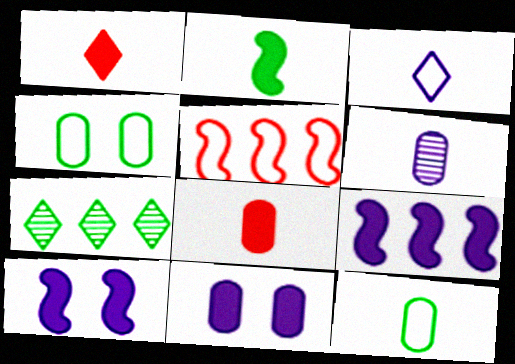[[2, 4, 7], 
[3, 4, 5], 
[6, 8, 12]]